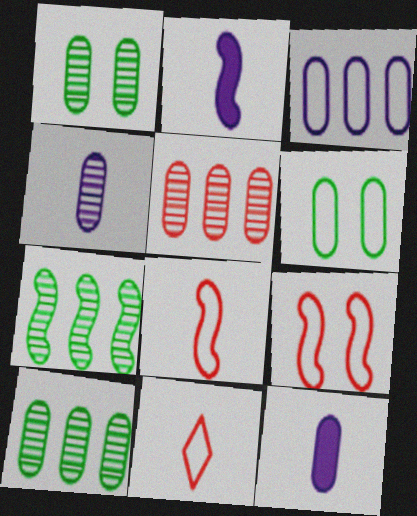[[1, 4, 5], 
[2, 7, 9], 
[5, 6, 12]]